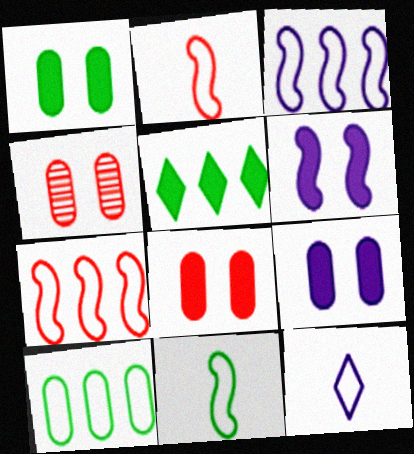[[1, 8, 9]]